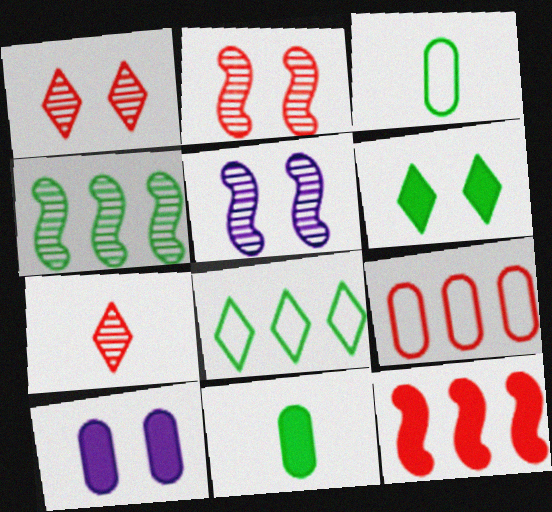[[3, 4, 6]]